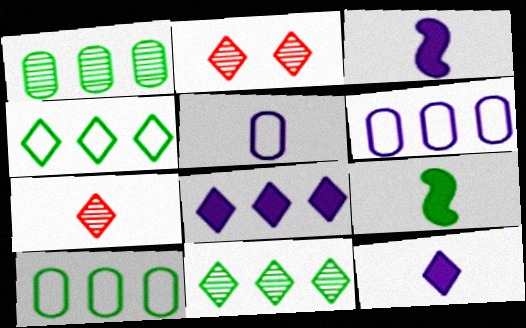[[2, 3, 10], 
[2, 4, 12], 
[2, 6, 9], 
[5, 7, 9]]